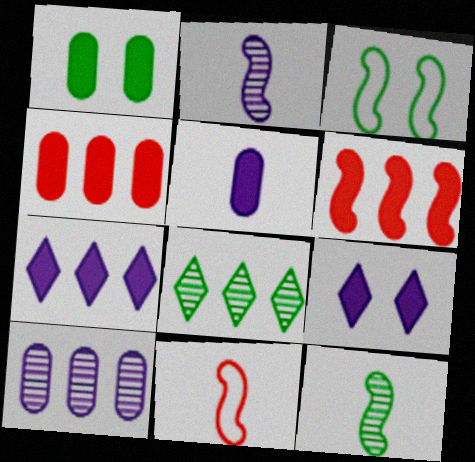[[1, 4, 5], 
[2, 3, 6]]